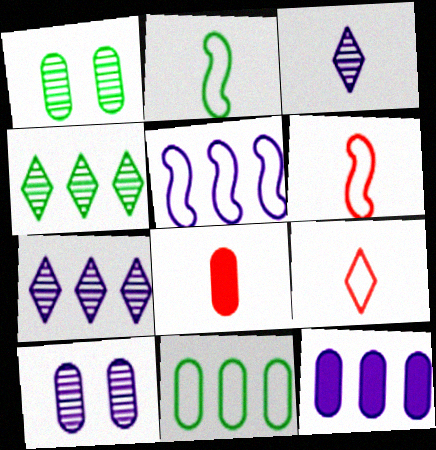[[2, 3, 8], 
[5, 7, 12], 
[8, 10, 11]]